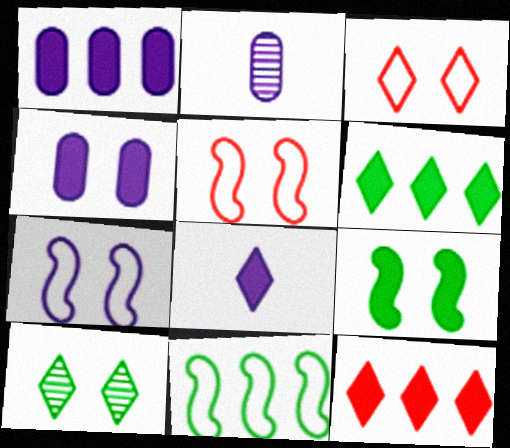[[2, 5, 6], 
[4, 5, 10]]